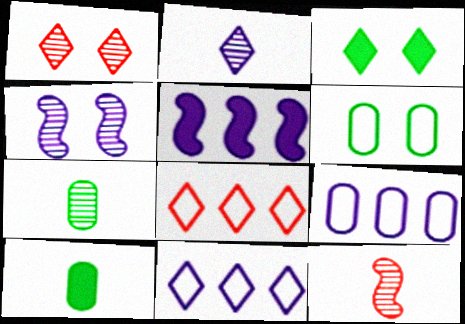[[2, 3, 8], 
[2, 7, 12], 
[3, 9, 12], 
[4, 8, 10]]